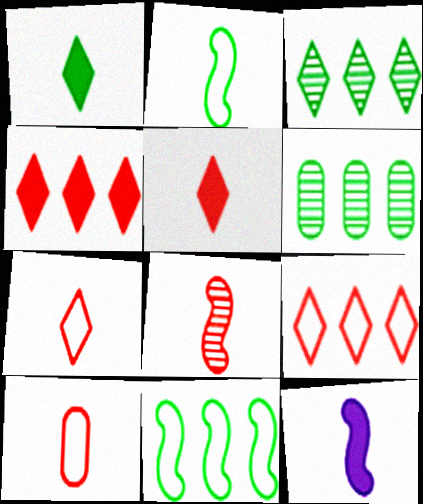[[2, 8, 12], 
[5, 8, 10]]